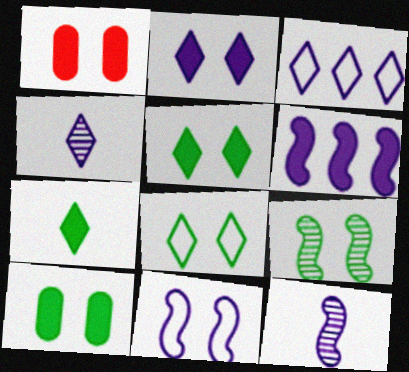[[1, 6, 7], 
[2, 3, 4], 
[6, 11, 12], 
[8, 9, 10]]